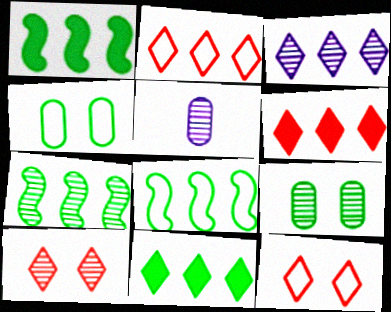[[1, 5, 12], 
[1, 7, 8], 
[2, 3, 11], 
[5, 7, 10]]